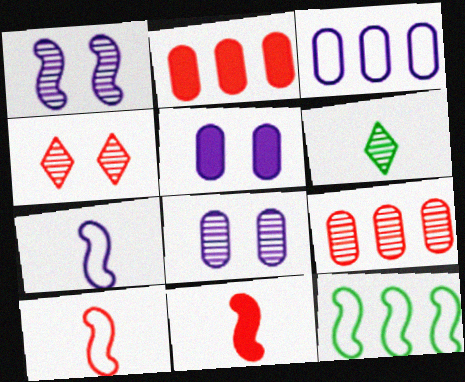[[1, 6, 9], 
[1, 11, 12], 
[2, 4, 10]]